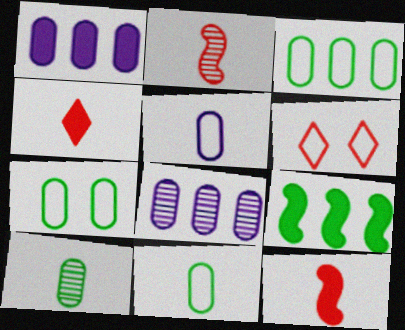[[3, 7, 11]]